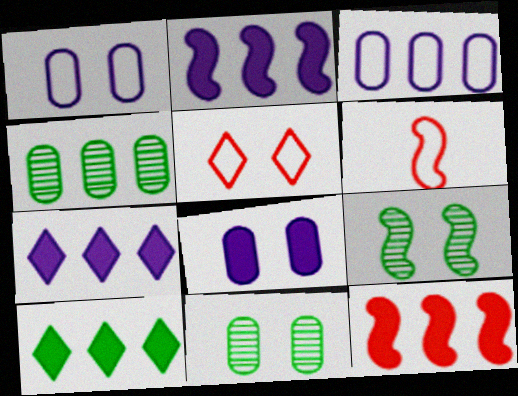[[2, 6, 9], 
[5, 8, 9], 
[6, 7, 11]]